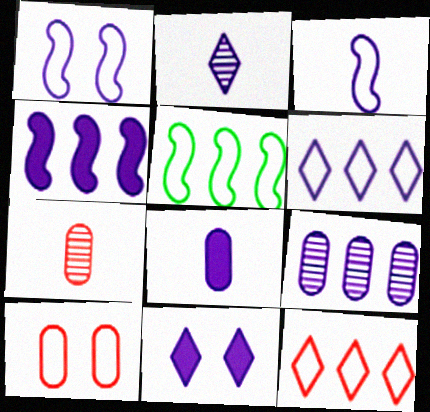[[2, 3, 8], 
[2, 6, 11], 
[3, 9, 11], 
[4, 6, 9], 
[4, 8, 11], 
[5, 7, 11]]